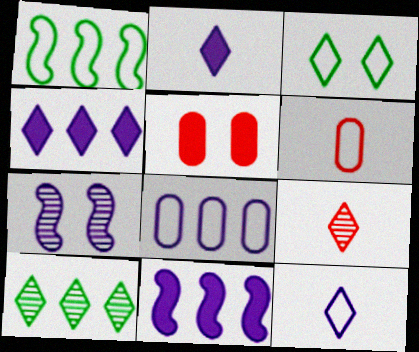[[2, 7, 8], 
[3, 4, 9], 
[3, 5, 7]]